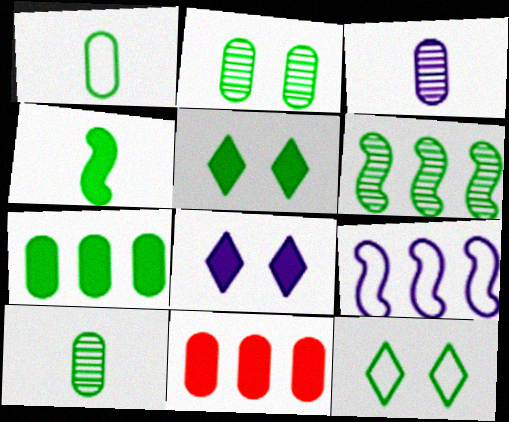[[1, 2, 7], 
[1, 5, 6], 
[3, 8, 9], 
[4, 5, 7], 
[4, 8, 11]]